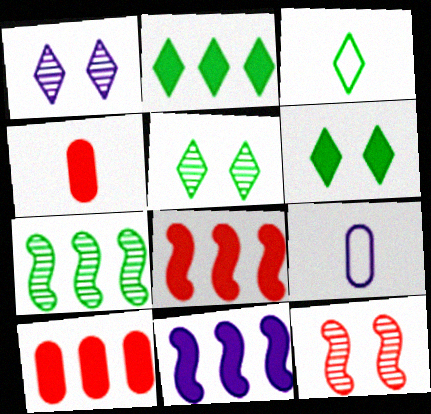[[1, 9, 11], 
[2, 3, 5], 
[2, 9, 12], 
[2, 10, 11], 
[4, 6, 11], 
[5, 8, 9]]